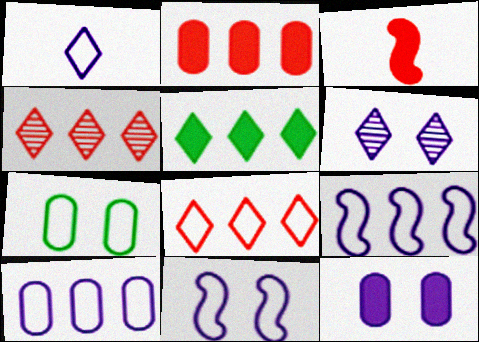[[1, 10, 11], 
[3, 5, 12], 
[6, 11, 12]]